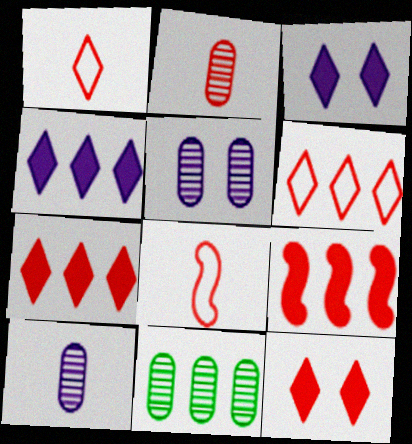[[2, 5, 11], 
[3, 8, 11]]